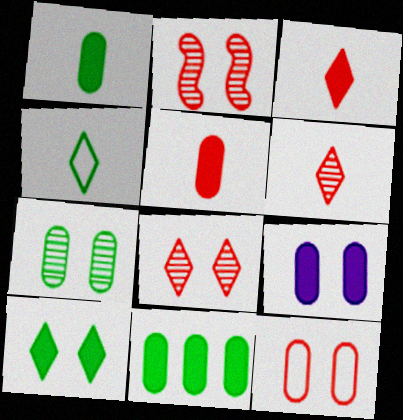[[5, 9, 11], 
[7, 9, 12]]